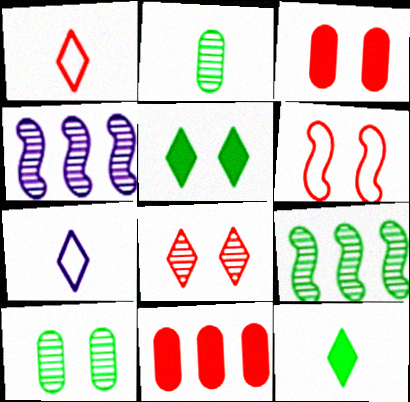[[2, 4, 8], 
[3, 6, 8], 
[3, 7, 9]]